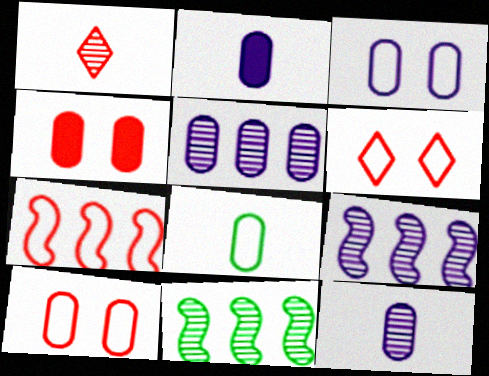[[1, 4, 7], 
[2, 3, 5], 
[2, 6, 11], 
[4, 5, 8]]